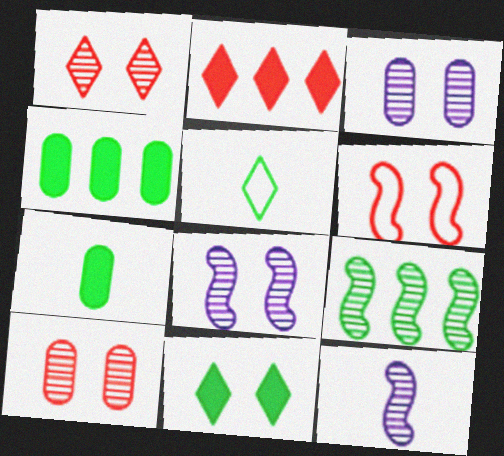[[3, 6, 11]]